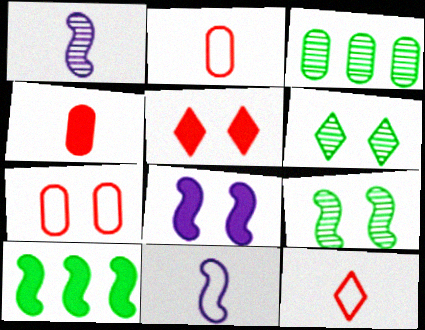[[3, 5, 11], 
[3, 8, 12], 
[6, 7, 8]]